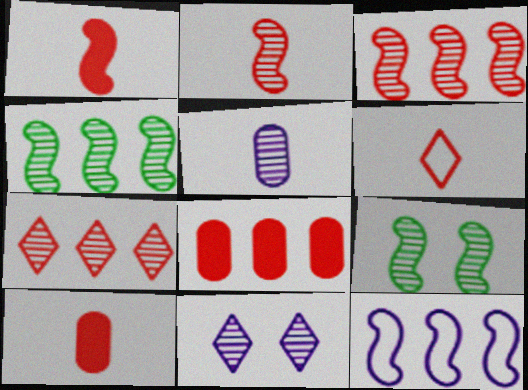[[1, 9, 12], 
[2, 6, 10], 
[5, 7, 9]]